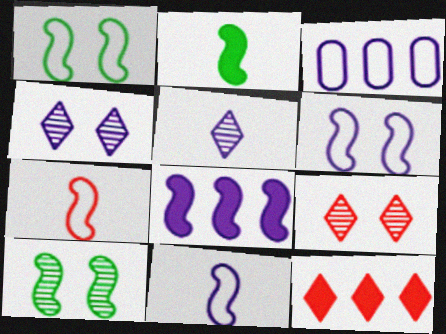[[2, 3, 9], 
[7, 8, 10]]